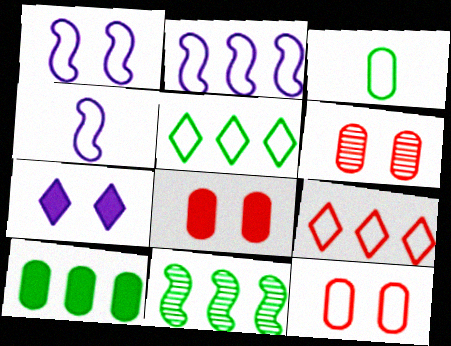[[1, 2, 4], 
[1, 3, 9], 
[4, 5, 12], 
[5, 10, 11], 
[6, 8, 12]]